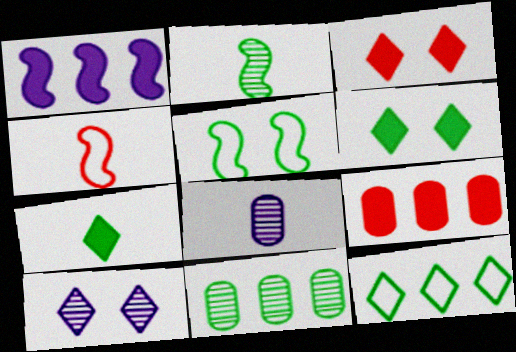[[4, 7, 8], 
[5, 7, 11]]